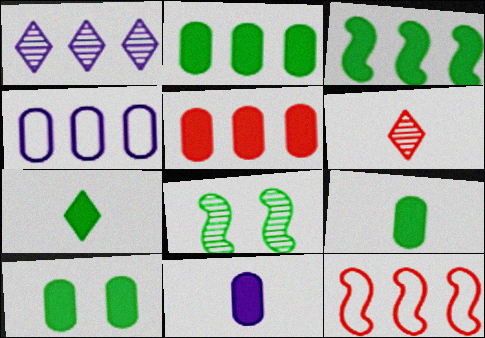[[1, 2, 12], 
[2, 9, 10], 
[3, 7, 10], 
[5, 10, 11]]